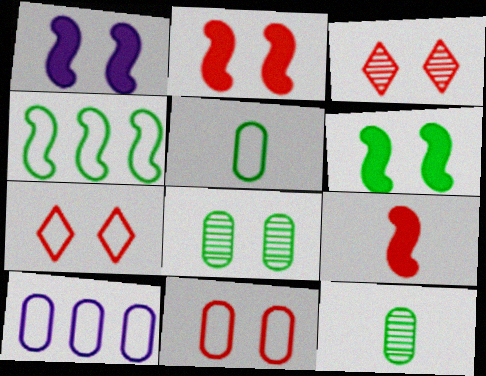[[1, 2, 6], 
[1, 7, 8], 
[2, 3, 11], 
[5, 10, 11]]